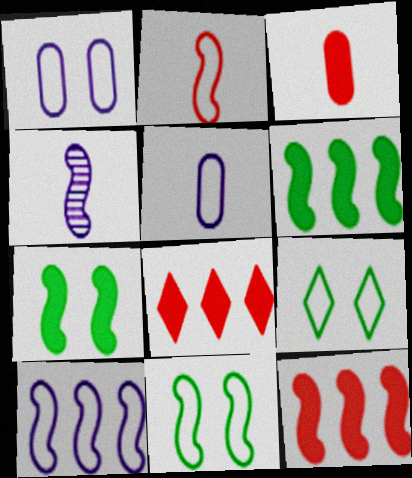[[2, 10, 11], 
[4, 11, 12]]